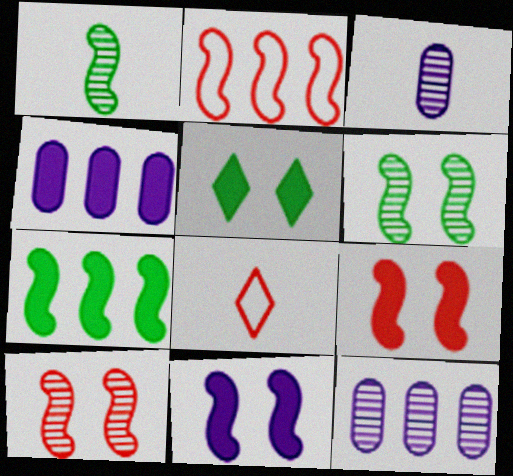[[1, 2, 11], 
[2, 3, 5], 
[4, 6, 8]]